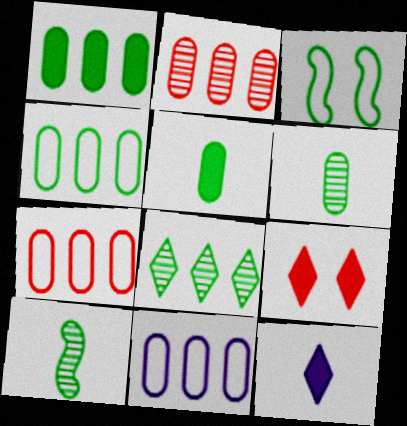[[1, 2, 11], 
[2, 3, 12], 
[3, 5, 8], 
[4, 7, 11], 
[9, 10, 11]]